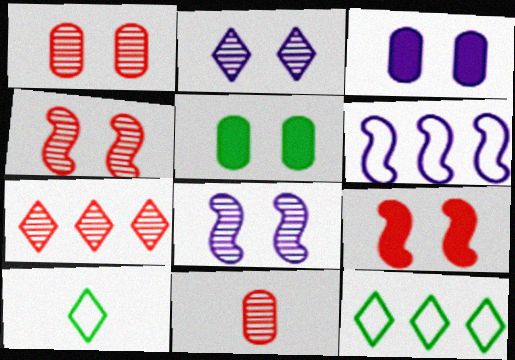[[4, 7, 11]]